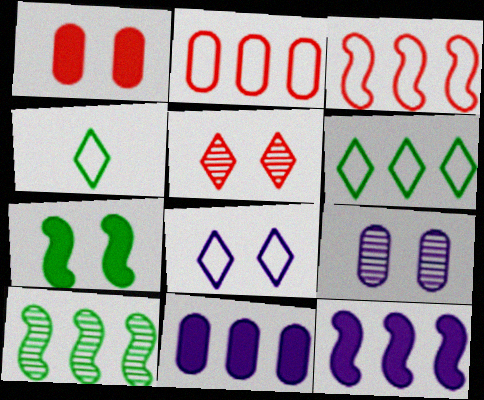[[3, 10, 12]]